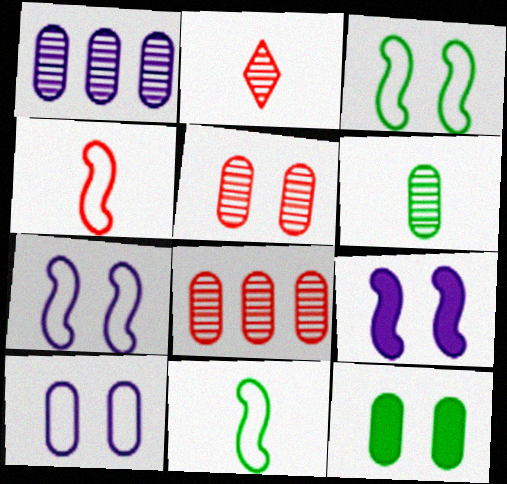[[1, 5, 6], 
[5, 10, 12]]